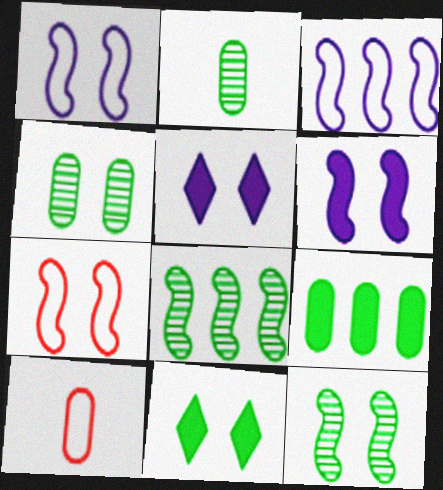[[4, 5, 7], 
[5, 8, 10], 
[6, 7, 12]]